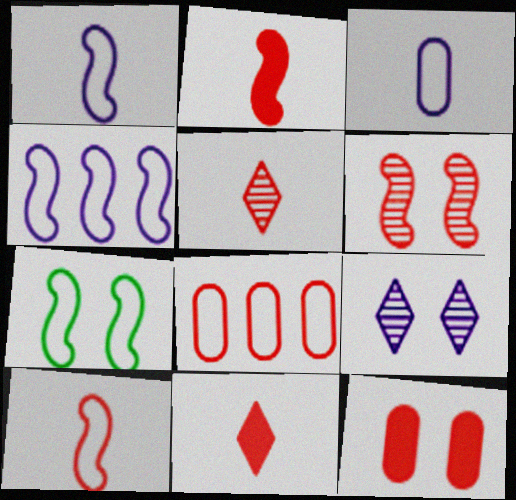[[4, 7, 10], 
[6, 8, 11], 
[7, 9, 12]]